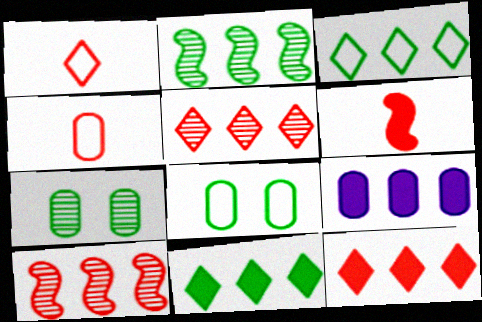[[3, 9, 10], 
[4, 7, 9]]